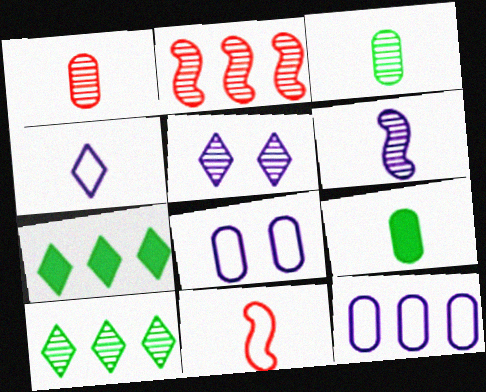[[2, 3, 5], 
[2, 7, 12]]